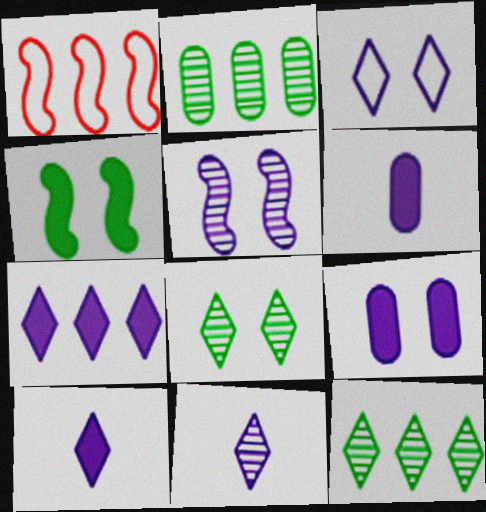[[1, 2, 7], 
[1, 6, 8], 
[3, 5, 9], 
[3, 7, 11]]